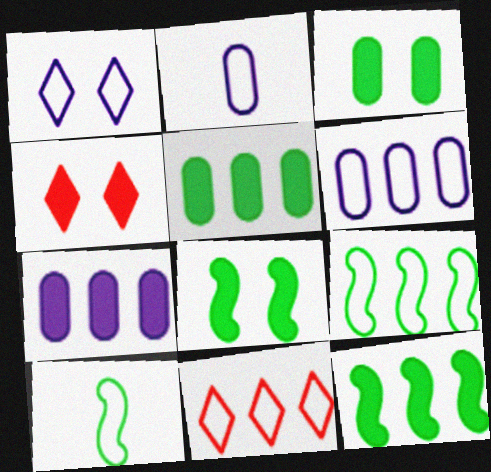[[6, 9, 11]]